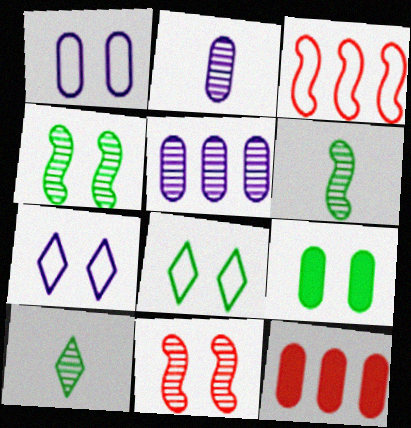[[4, 8, 9], 
[5, 10, 11], 
[6, 7, 12], 
[7, 9, 11]]